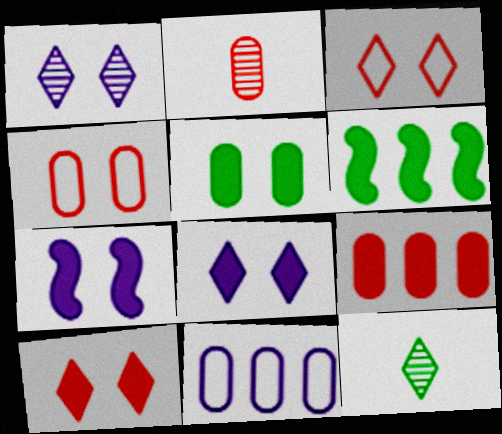[[2, 4, 9], 
[2, 5, 11], 
[5, 7, 10]]